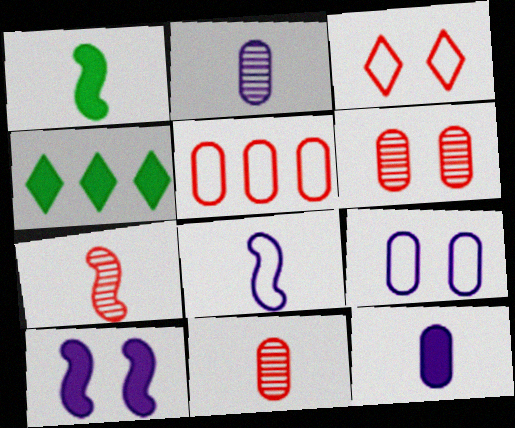[[1, 7, 8], 
[4, 6, 8], 
[4, 7, 9]]